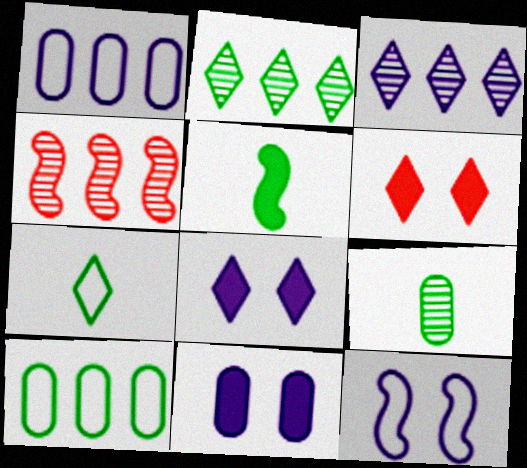[[3, 6, 7], 
[4, 5, 12], 
[4, 7, 11], 
[5, 7, 9]]